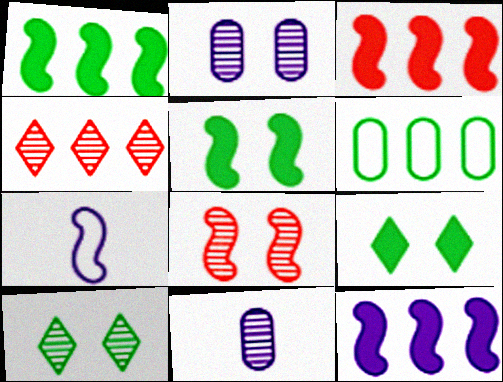[[1, 3, 12], 
[1, 7, 8], 
[2, 8, 10], 
[4, 6, 12]]